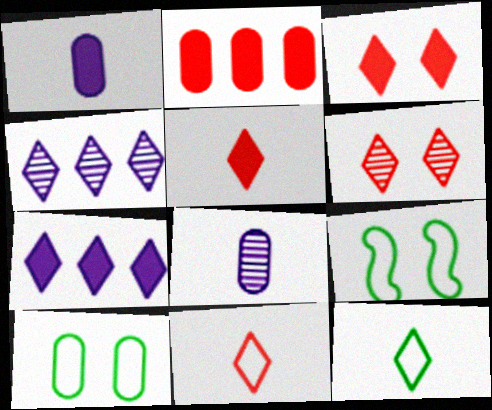[[2, 8, 10], 
[3, 4, 12], 
[6, 7, 12]]